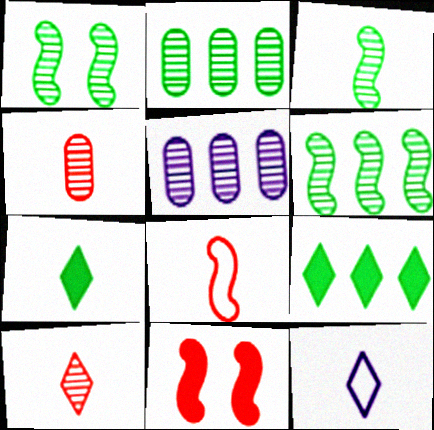[[1, 3, 6], 
[1, 5, 10], 
[2, 11, 12], 
[7, 10, 12]]